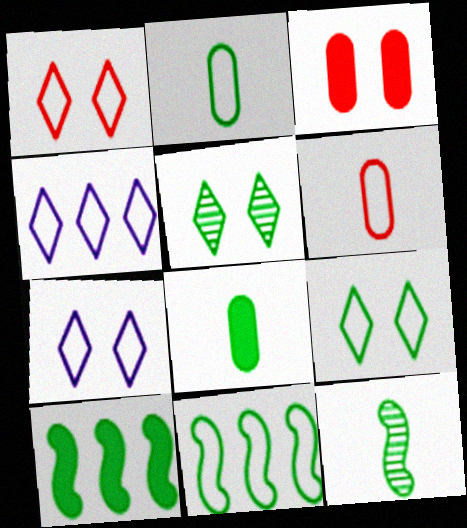[[1, 7, 9], 
[2, 5, 10], 
[2, 9, 11], 
[3, 4, 12], 
[5, 8, 11], 
[6, 7, 11]]